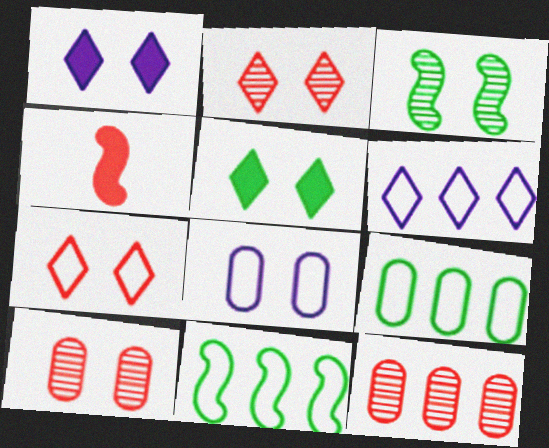[[4, 7, 12]]